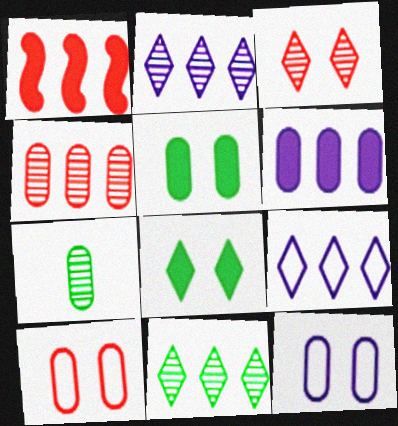[[6, 7, 10]]